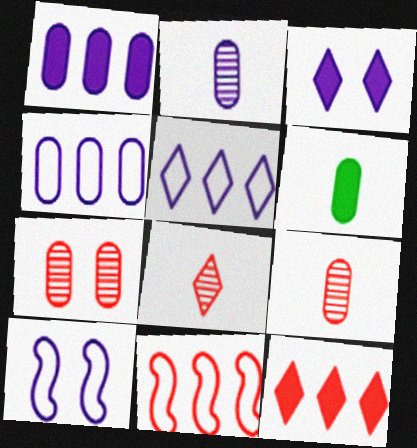[[4, 6, 7]]